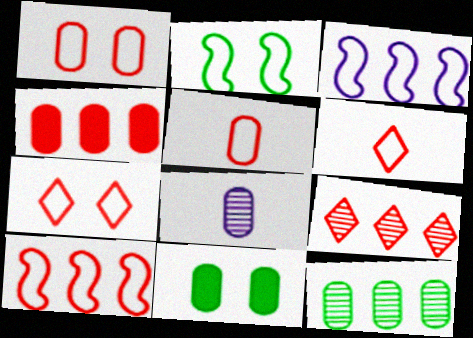[[1, 6, 10], 
[4, 9, 10], 
[5, 7, 10]]